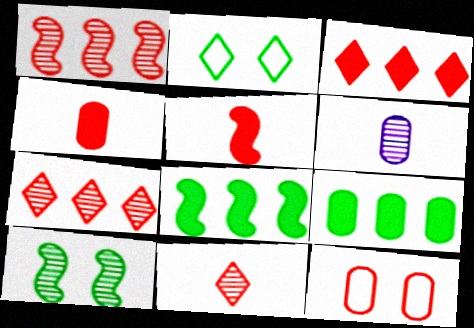[[5, 7, 12], 
[6, 7, 10], 
[6, 9, 12]]